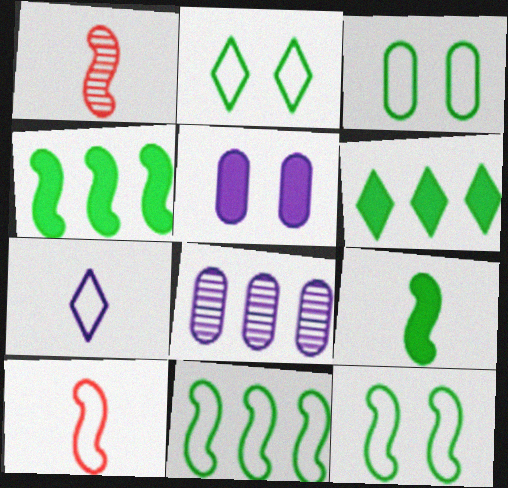[[2, 3, 12]]